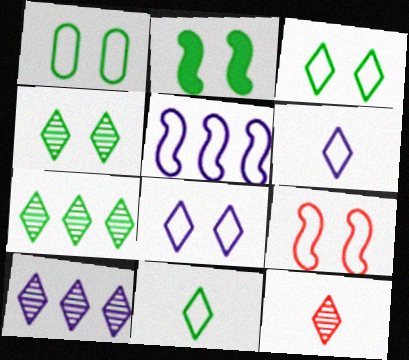[[1, 2, 4], 
[1, 8, 9], 
[4, 10, 12]]